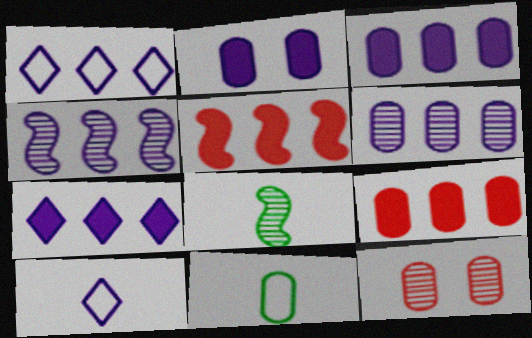[[1, 3, 4], 
[2, 4, 10], 
[3, 11, 12]]